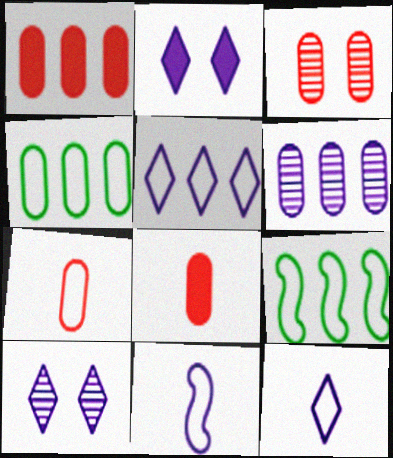[[1, 3, 7], 
[1, 4, 6], 
[2, 6, 11], 
[8, 9, 10]]